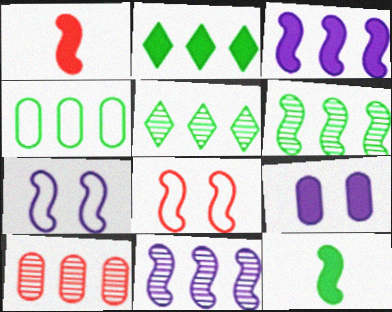[[1, 2, 9], 
[1, 6, 7], 
[2, 4, 6], 
[5, 10, 11], 
[8, 11, 12]]